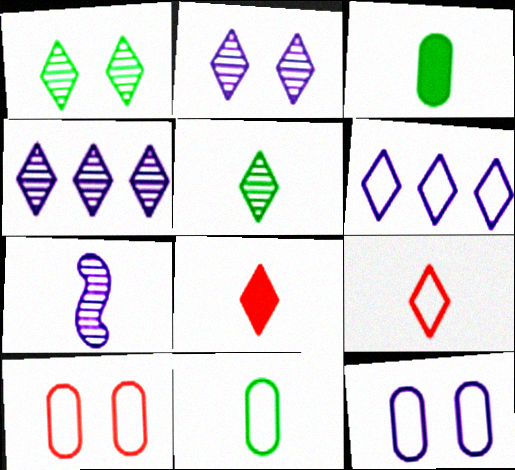[[1, 6, 8], 
[3, 7, 9], 
[7, 8, 11]]